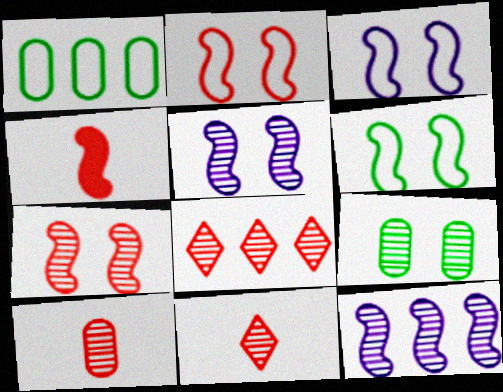[[2, 3, 6], 
[4, 6, 12], 
[7, 8, 10], 
[9, 11, 12]]